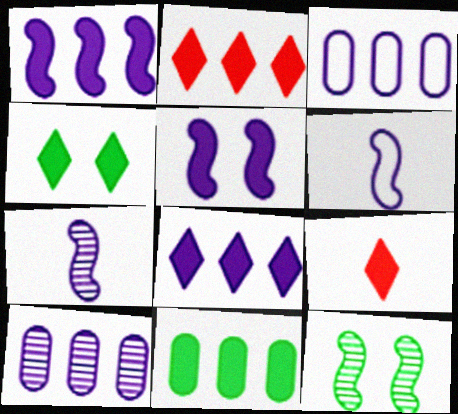[[1, 2, 11], 
[3, 9, 12], 
[4, 8, 9], 
[5, 9, 11]]